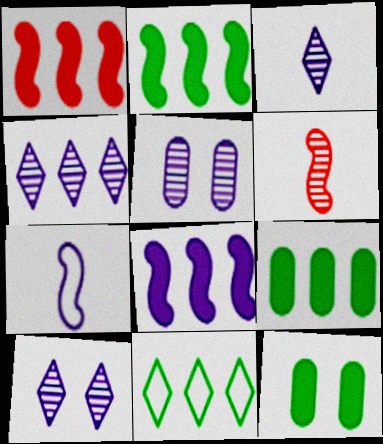[[1, 2, 8], 
[3, 4, 10]]